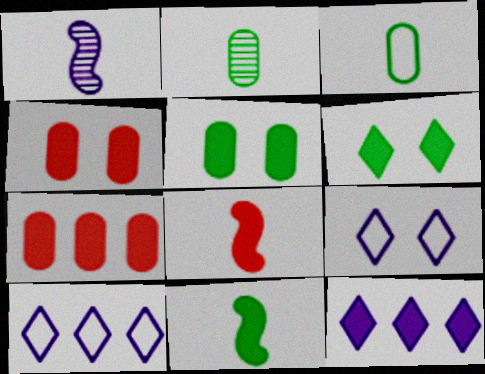[[4, 11, 12], 
[5, 8, 12]]